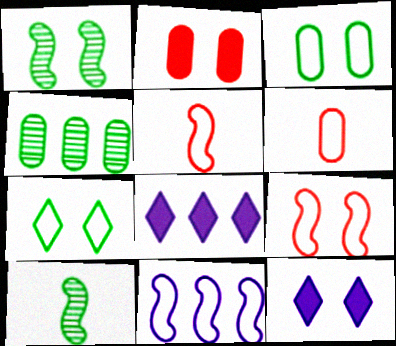[[1, 6, 8], 
[4, 5, 12], 
[6, 7, 11]]